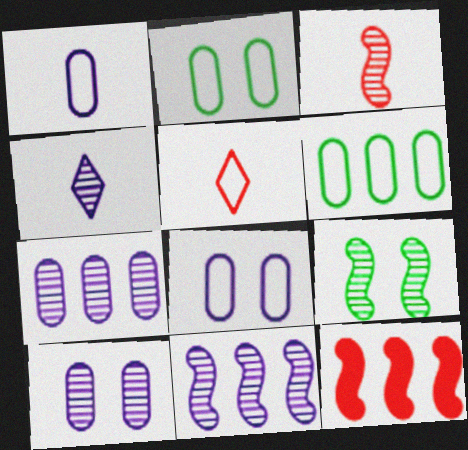[[2, 4, 12], 
[3, 9, 11], 
[4, 10, 11]]